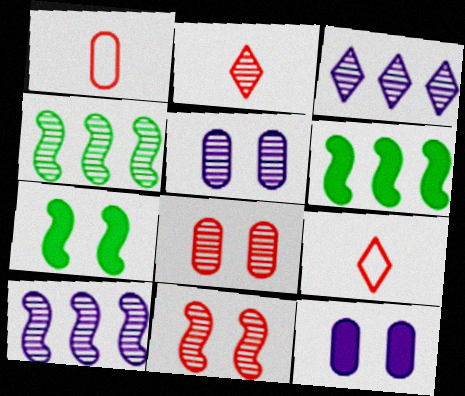[[1, 3, 7], 
[2, 4, 5], 
[4, 9, 12], 
[5, 6, 9]]